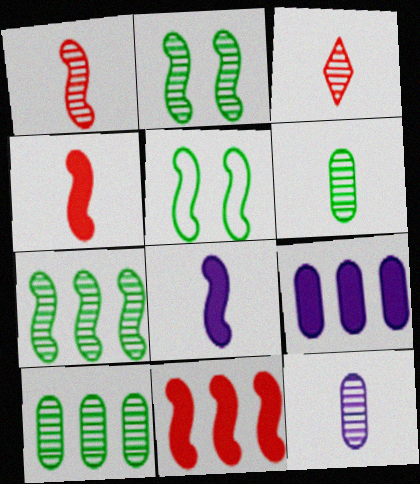[[3, 5, 9]]